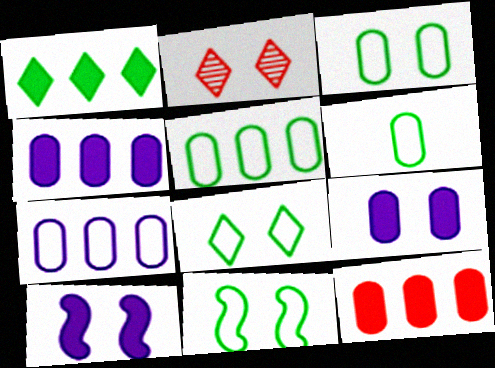[[2, 3, 10], 
[2, 9, 11], 
[3, 5, 6], 
[3, 8, 11]]